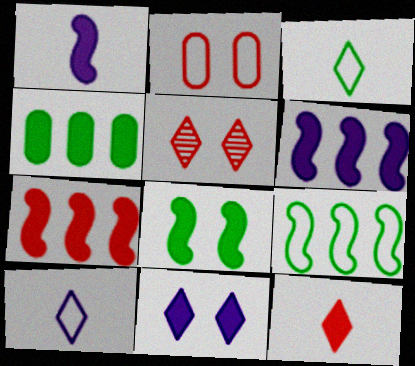[[1, 7, 8], 
[2, 9, 10]]